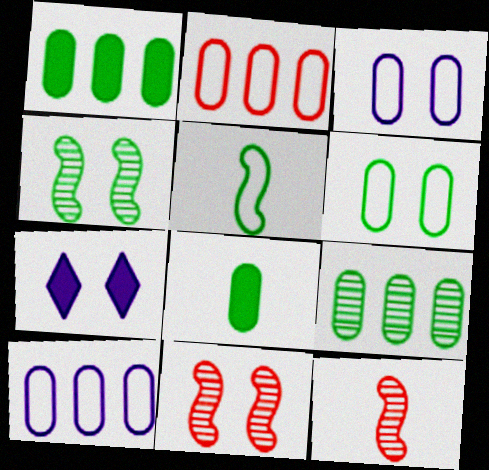[[6, 7, 11], 
[6, 8, 9]]